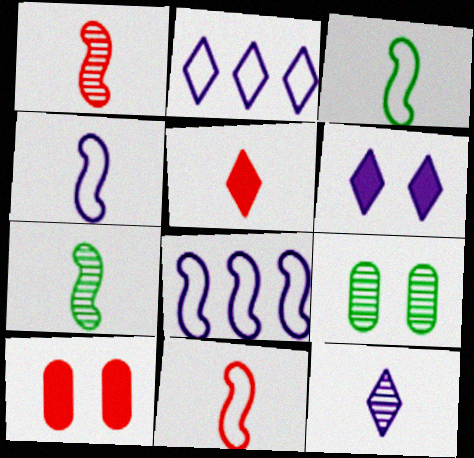[[2, 6, 12], 
[2, 7, 10], 
[3, 4, 11], 
[5, 8, 9]]